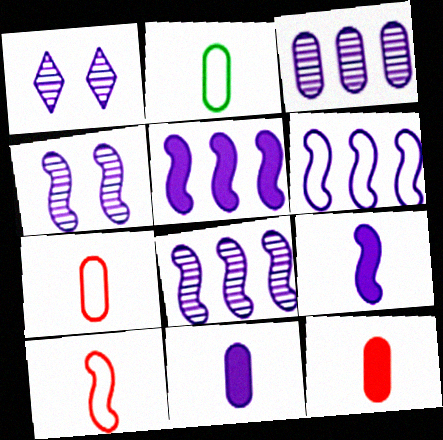[[1, 6, 11], 
[4, 6, 9], 
[5, 6, 8]]